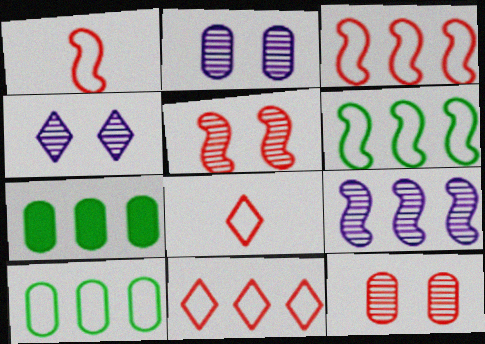[[1, 4, 7], 
[7, 9, 11]]